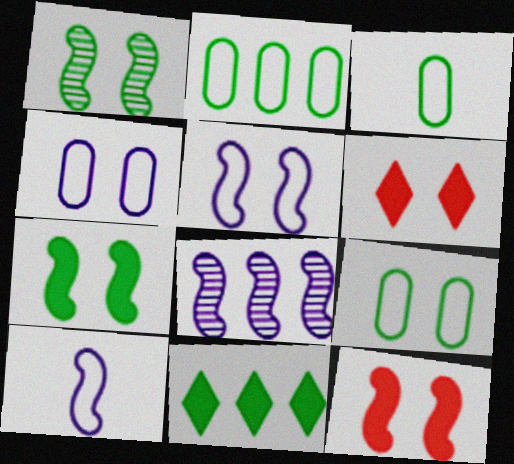[[1, 3, 11], 
[1, 4, 6], 
[1, 5, 12], 
[2, 3, 9], 
[3, 6, 8]]